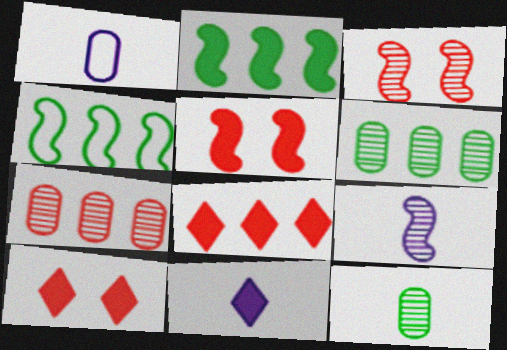[[1, 9, 11], 
[4, 5, 9]]